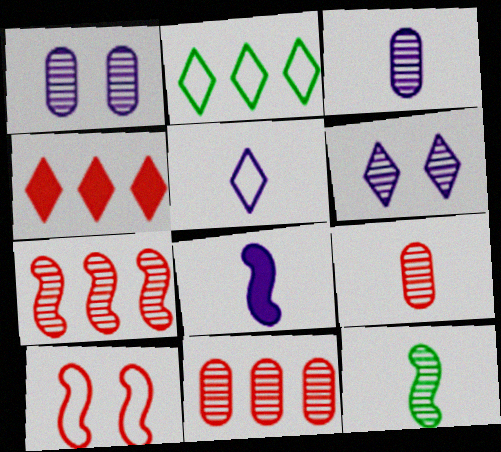[[3, 5, 8], 
[4, 9, 10], 
[6, 11, 12]]